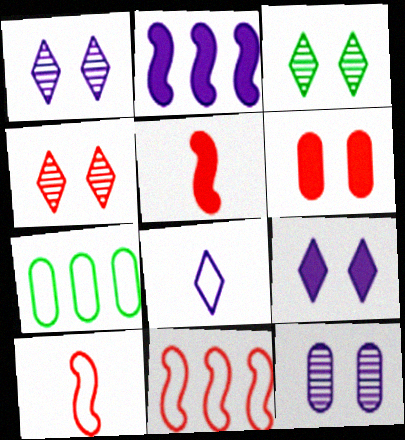[[1, 3, 4], 
[1, 5, 7], 
[2, 8, 12]]